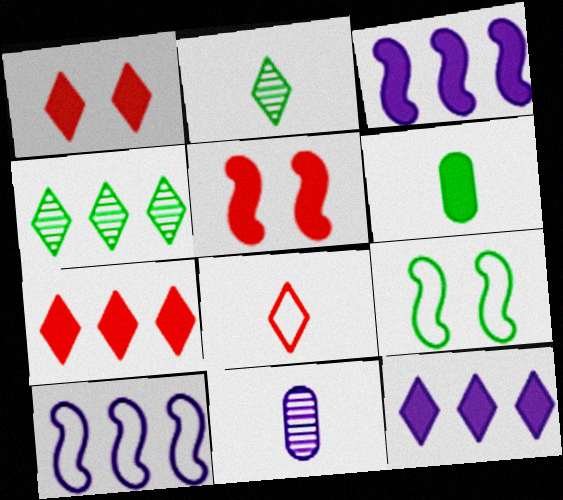[[1, 3, 6], 
[4, 6, 9], 
[5, 6, 12], 
[7, 9, 11]]